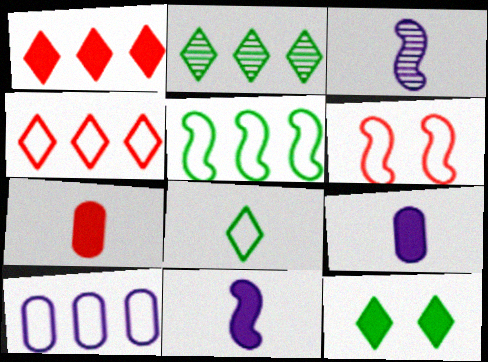[[2, 6, 9], 
[2, 8, 12], 
[3, 7, 8], 
[4, 5, 10], 
[6, 8, 10]]